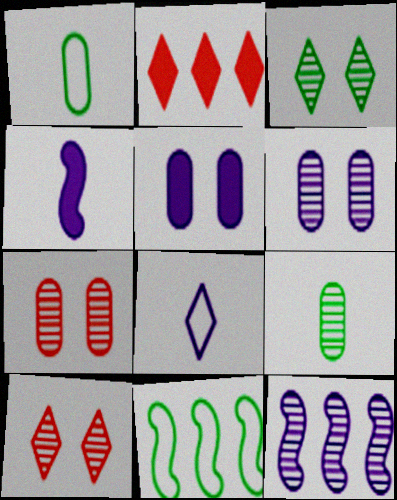[[2, 3, 8], 
[5, 8, 12], 
[9, 10, 12]]